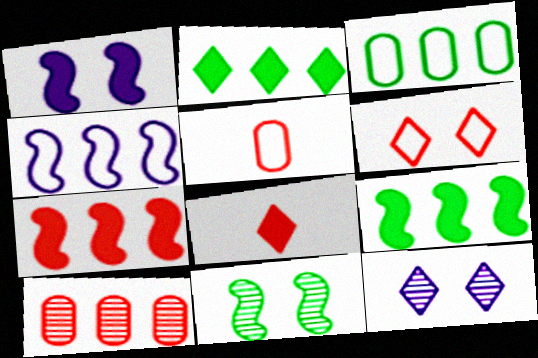[[2, 4, 10], 
[5, 9, 12]]